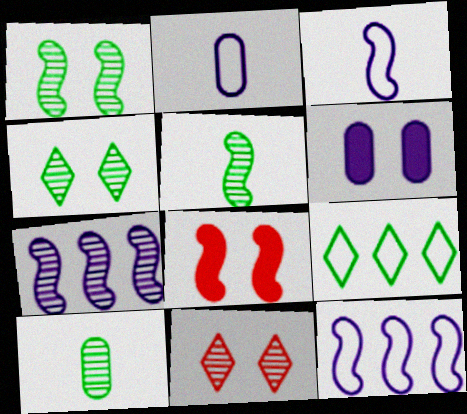[[5, 8, 12], 
[7, 10, 11]]